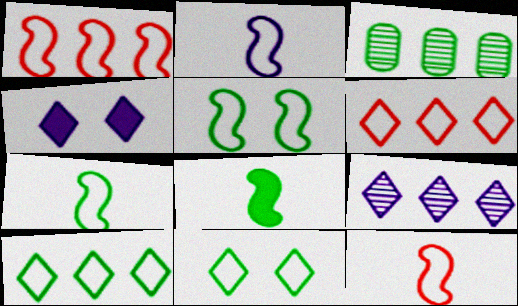[[1, 2, 5], 
[2, 7, 12], 
[3, 4, 12], 
[3, 8, 11]]